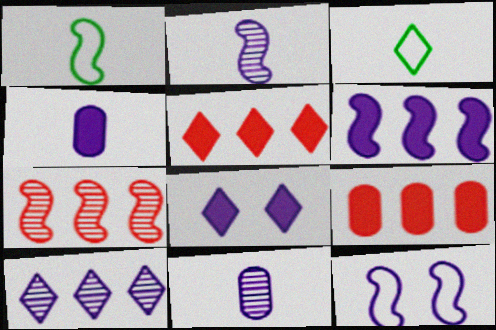[[2, 6, 12], 
[4, 6, 8], 
[4, 10, 12]]